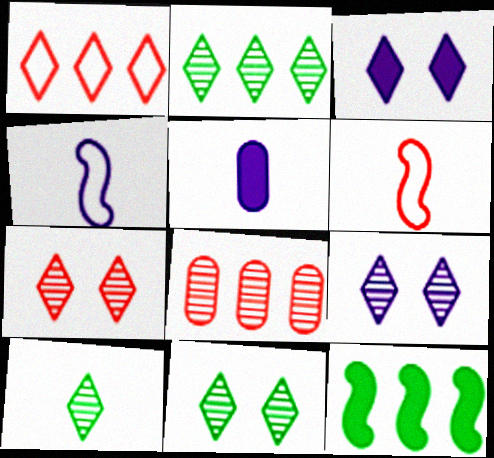[[1, 3, 10], 
[2, 10, 11], 
[5, 6, 10], 
[7, 9, 11]]